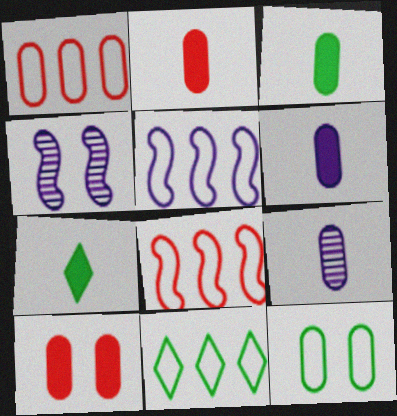[[1, 4, 7], 
[1, 5, 11], 
[2, 3, 6], 
[2, 4, 11]]